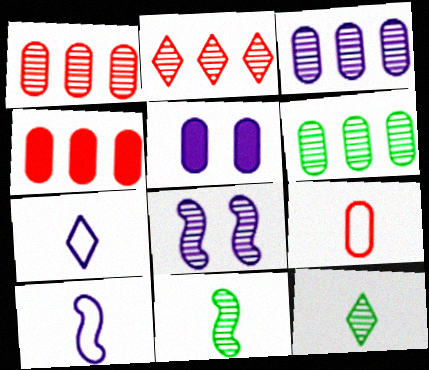[[1, 3, 6], 
[1, 8, 12], 
[5, 6, 9]]